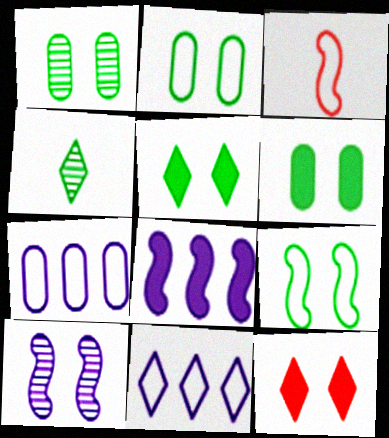[[1, 2, 6], 
[1, 5, 9], 
[2, 3, 11], 
[2, 10, 12], 
[4, 11, 12]]